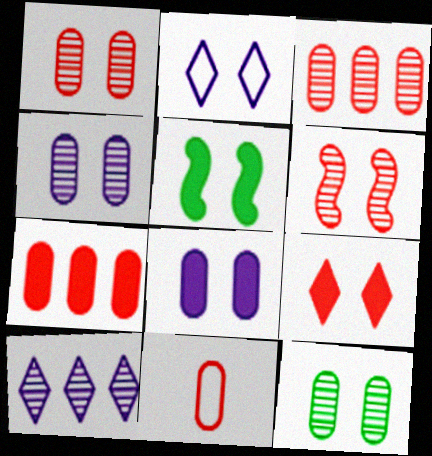[[1, 2, 5], 
[1, 4, 12], 
[1, 7, 11], 
[5, 8, 9], 
[5, 10, 11]]